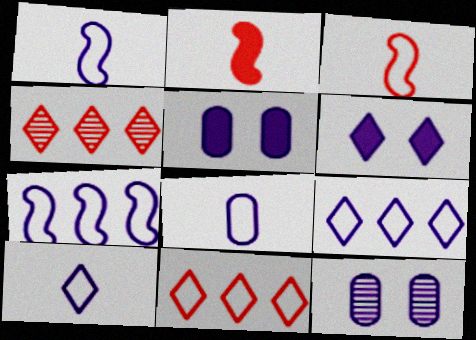[[1, 8, 10]]